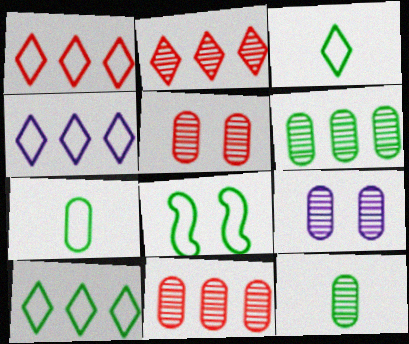[[1, 4, 10], 
[7, 8, 10], 
[9, 11, 12]]